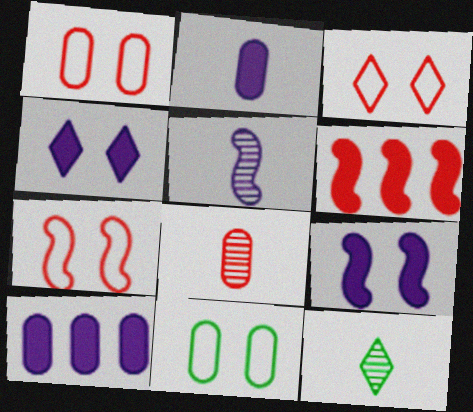[[1, 3, 7], 
[3, 6, 8], 
[5, 8, 12], 
[7, 10, 12], 
[8, 10, 11]]